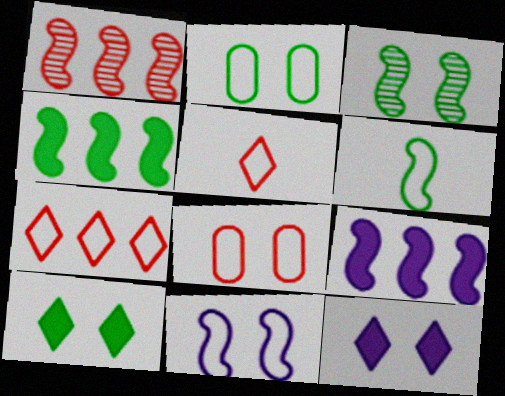[[2, 3, 10], 
[3, 4, 6], 
[3, 8, 12]]